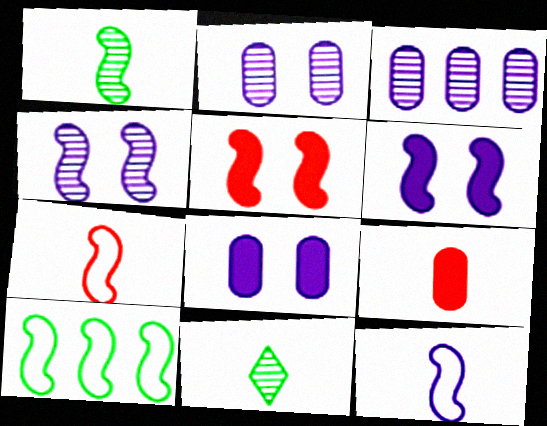[[9, 11, 12]]